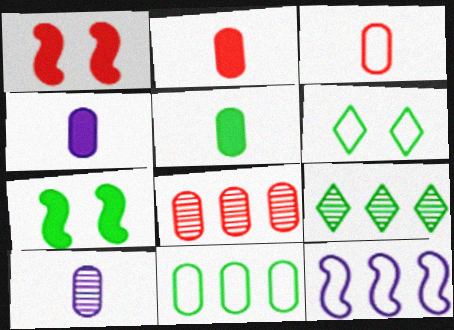[[2, 4, 5], 
[3, 5, 10], 
[3, 6, 12]]